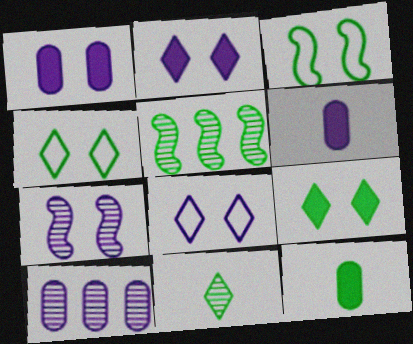[[1, 7, 8], 
[4, 5, 12]]